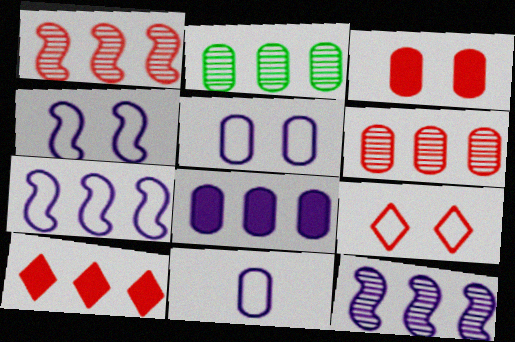[[2, 3, 11], 
[2, 7, 10]]